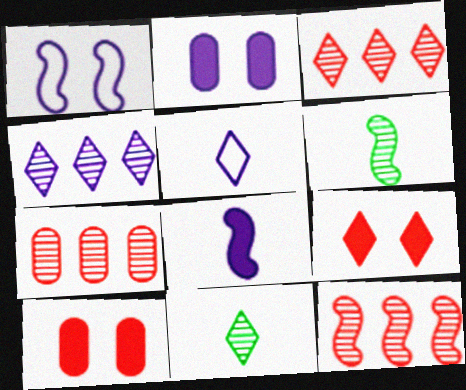[[3, 7, 12]]